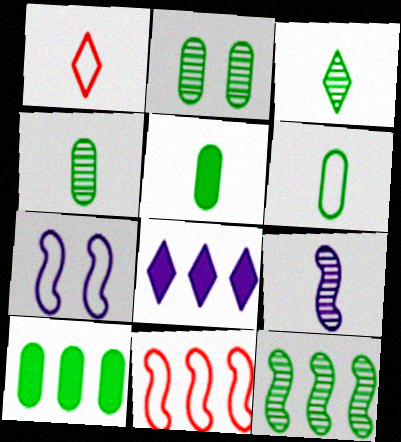[[1, 5, 9], 
[2, 3, 12], 
[2, 6, 10], 
[4, 5, 6]]